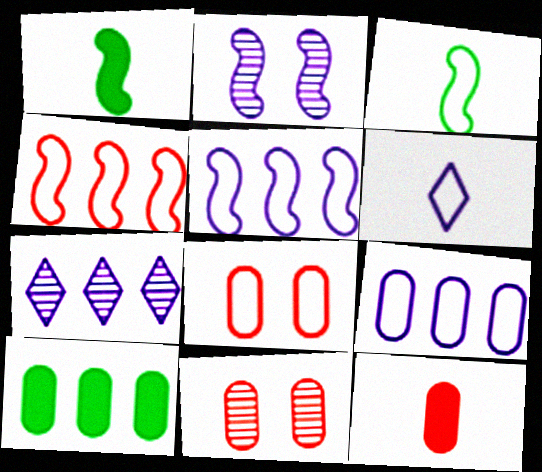[[1, 2, 4], 
[1, 7, 8], 
[4, 7, 10]]